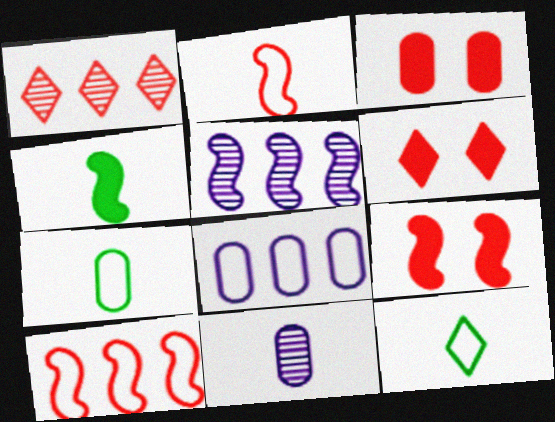[[1, 2, 3], 
[3, 5, 12], 
[3, 6, 9], 
[5, 6, 7]]